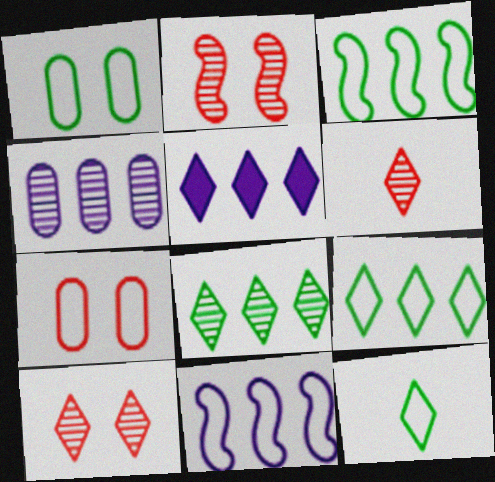[[1, 3, 12], 
[4, 5, 11], 
[5, 10, 12], 
[7, 11, 12]]